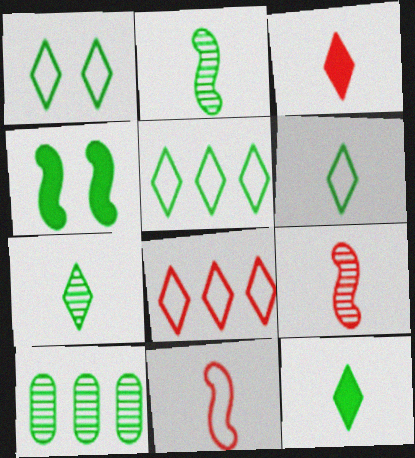[[1, 5, 6], 
[4, 6, 10], 
[6, 7, 12]]